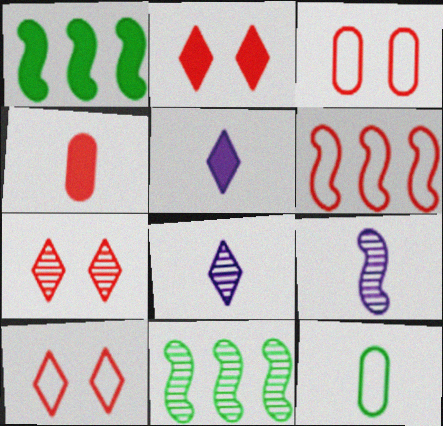[[1, 3, 8], 
[2, 7, 10], 
[3, 5, 11], 
[4, 6, 7]]